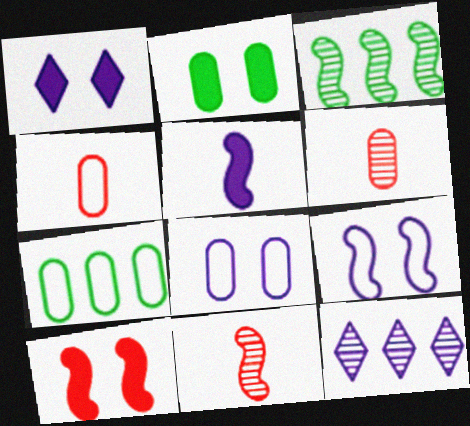[[1, 2, 10], 
[1, 3, 4], 
[1, 7, 11], 
[4, 7, 8], 
[5, 8, 12]]